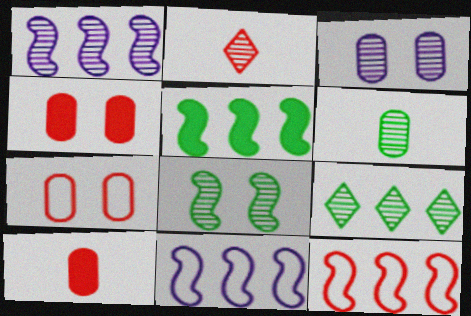[[1, 5, 12], 
[2, 4, 12], 
[6, 8, 9]]